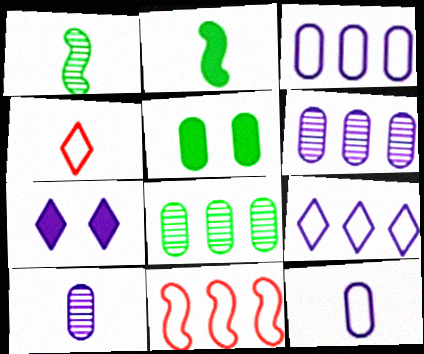[[2, 4, 10]]